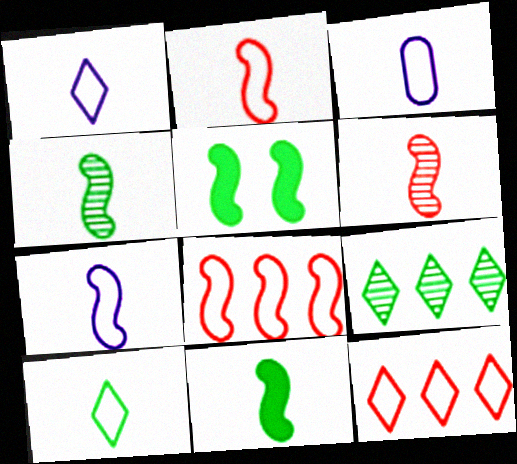[[1, 3, 7], 
[2, 3, 10], 
[6, 7, 11]]